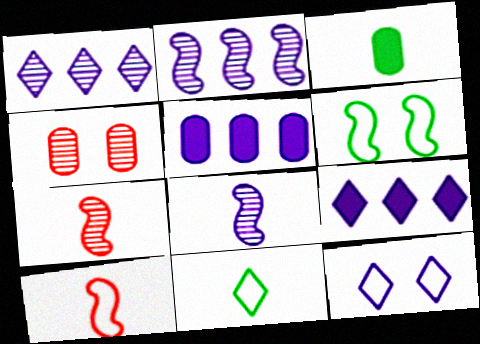[[5, 8, 12]]